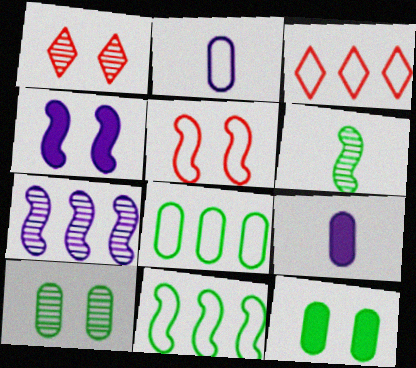[[1, 9, 11]]